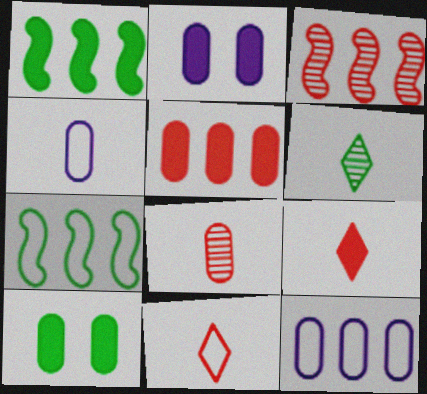[[1, 2, 9], 
[6, 7, 10], 
[8, 10, 12]]